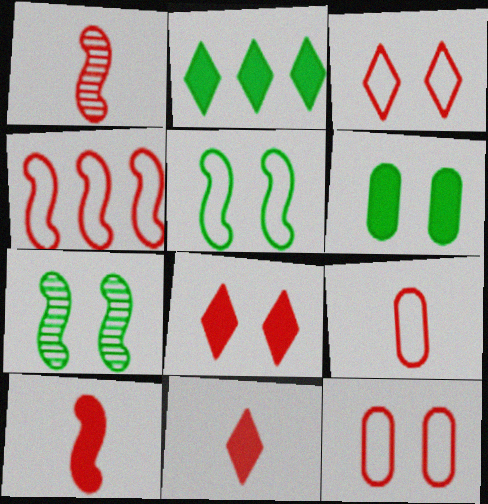[[1, 9, 11], 
[3, 4, 9]]